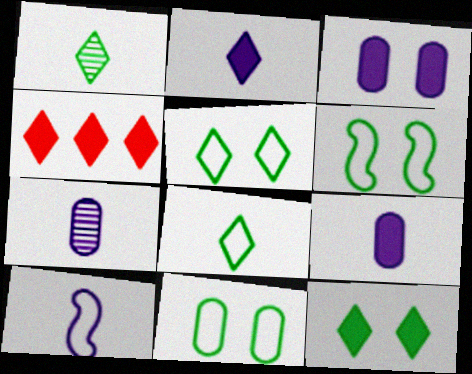[[2, 4, 12], 
[2, 7, 10], 
[4, 6, 7], 
[5, 6, 11]]